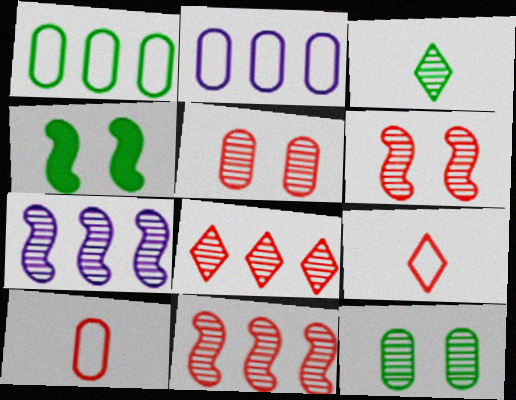[[1, 3, 4], 
[3, 5, 7]]